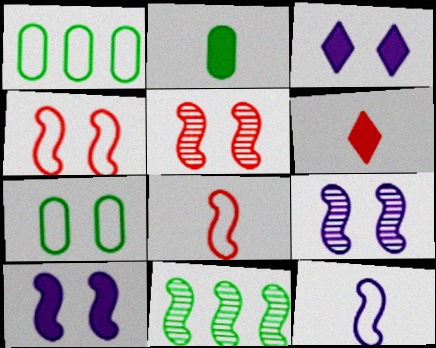[[1, 6, 9], 
[3, 5, 7], 
[8, 10, 11]]